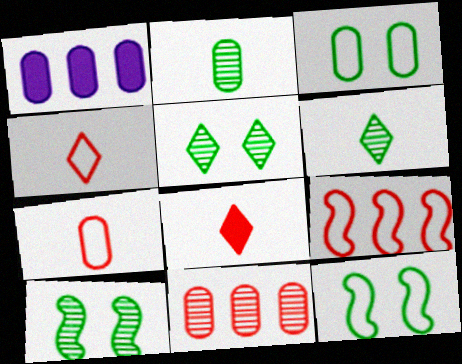[[1, 4, 10]]